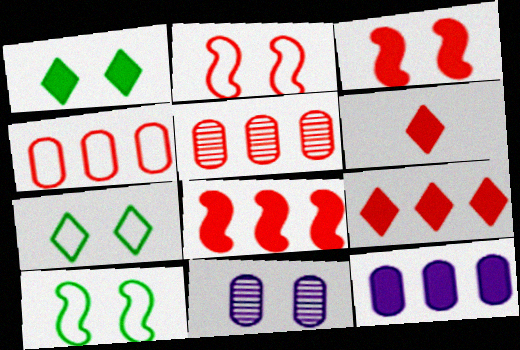[[1, 2, 11], 
[2, 5, 6], 
[3, 7, 11]]